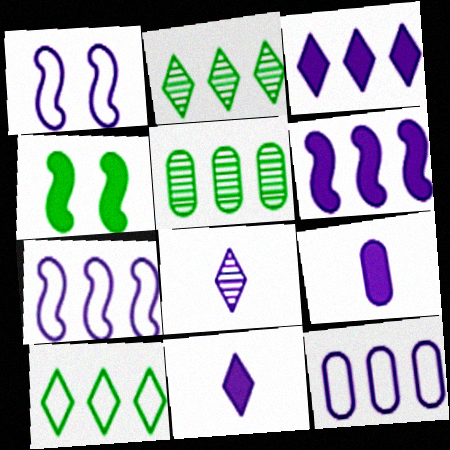[]